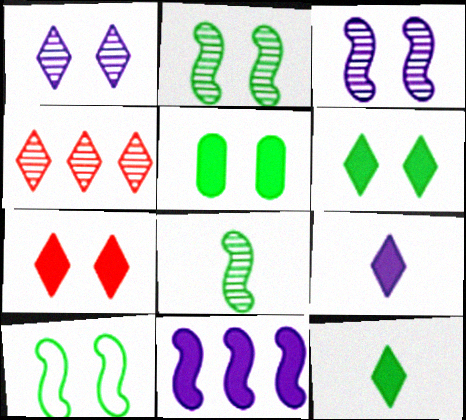[]